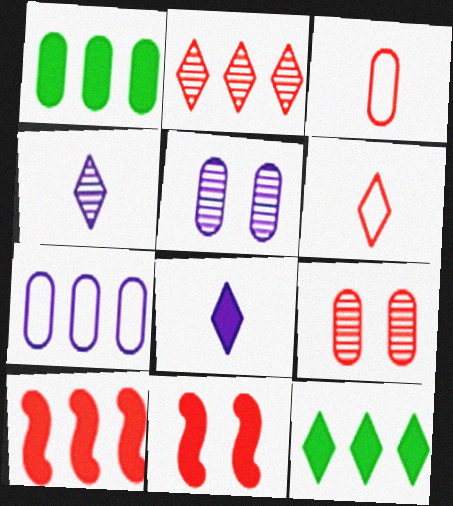[[1, 3, 5], 
[1, 8, 11], 
[2, 3, 11], 
[6, 9, 10]]